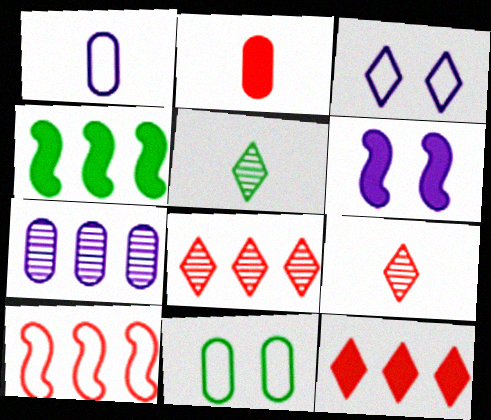[[2, 7, 11], 
[3, 5, 12], 
[4, 5, 11]]